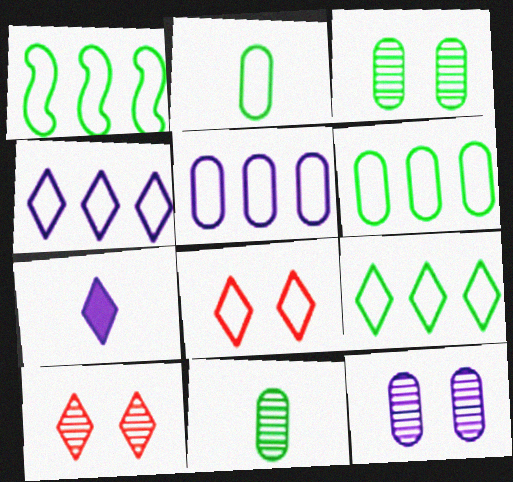[[1, 6, 9], 
[7, 9, 10]]